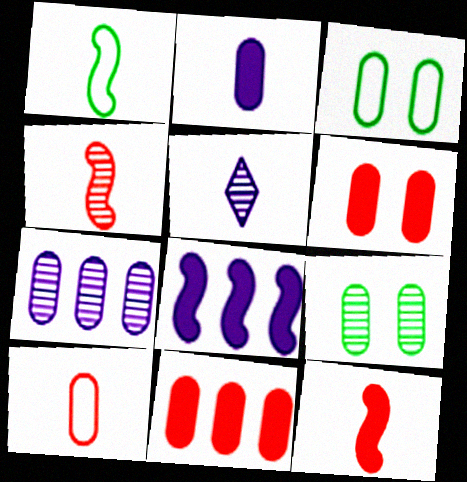[]